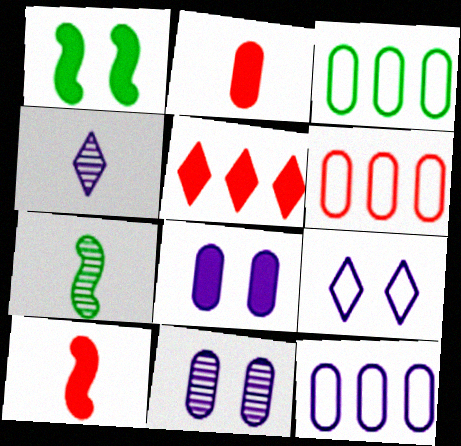[[1, 4, 6], 
[2, 3, 11], 
[3, 6, 12]]